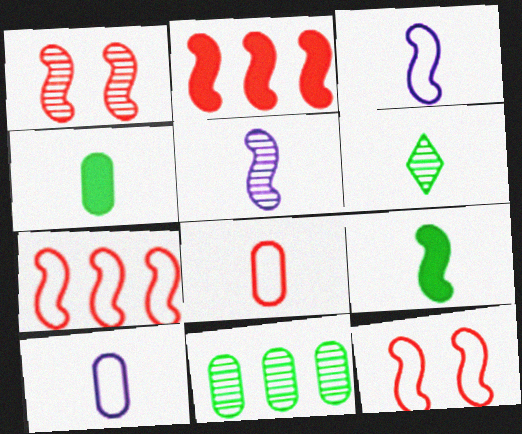[]